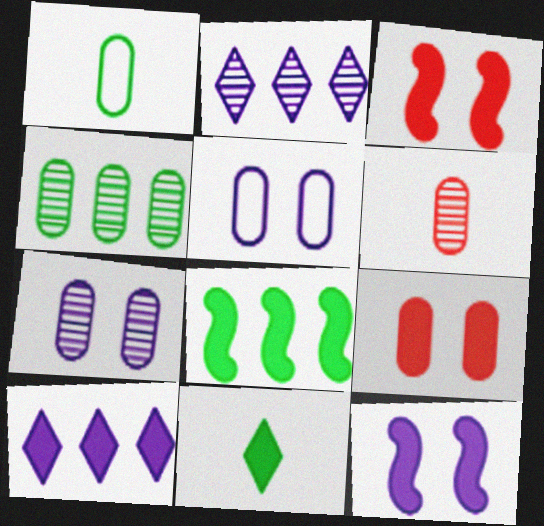[[1, 2, 3], 
[4, 6, 7]]